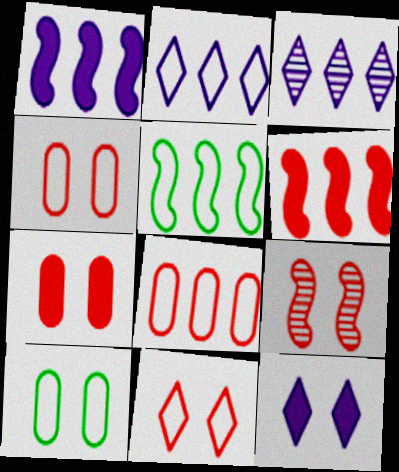[[2, 5, 8], 
[7, 9, 11], 
[9, 10, 12]]